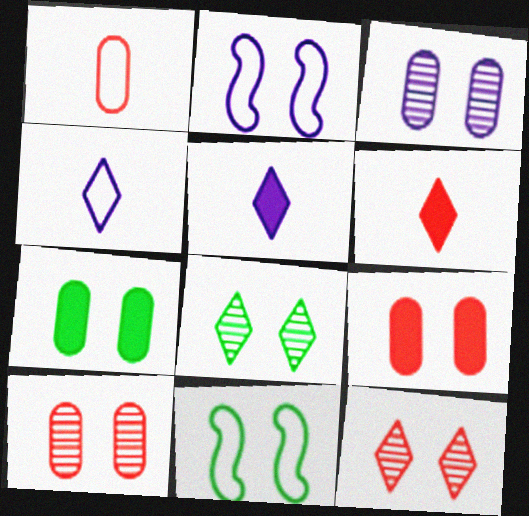[[2, 7, 12], 
[2, 8, 9], 
[7, 8, 11]]